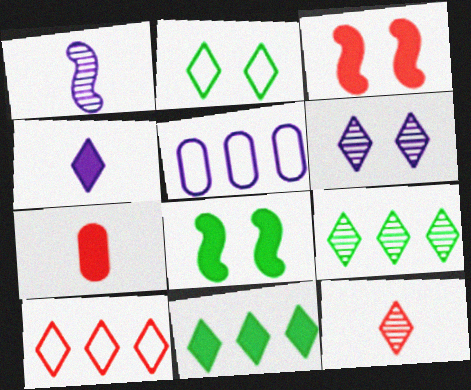[[5, 8, 12], 
[6, 9, 12]]